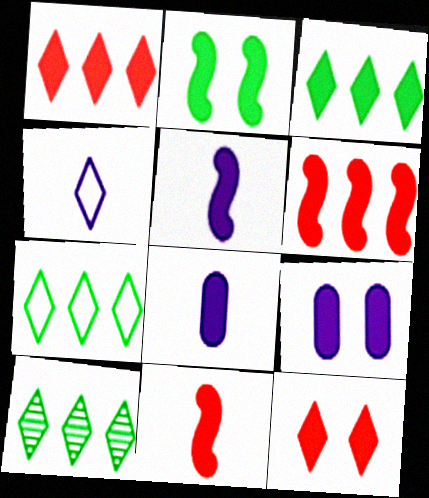[[1, 2, 8], 
[2, 5, 6], 
[2, 9, 12], 
[3, 7, 10], 
[3, 9, 11], 
[4, 10, 12]]